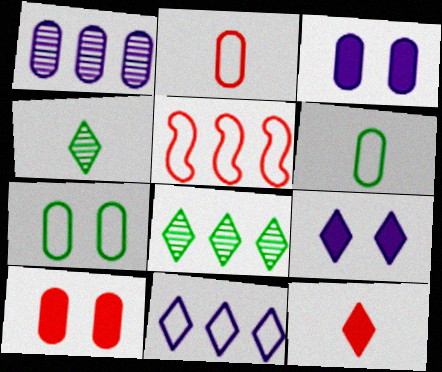[[1, 6, 10], 
[3, 4, 5]]